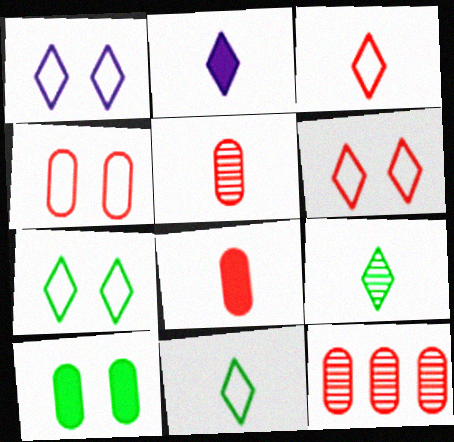[[1, 6, 7], 
[2, 3, 9], 
[4, 8, 12]]